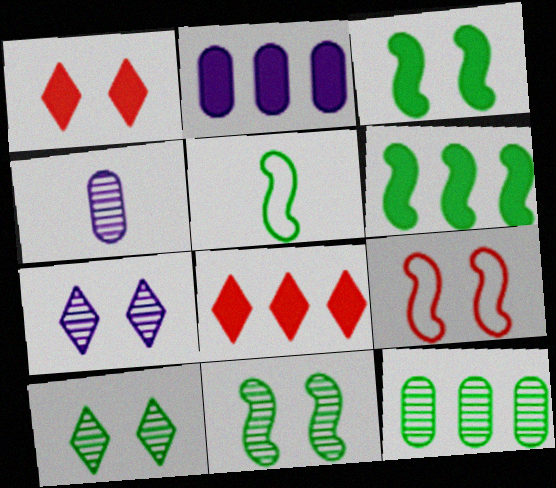[[2, 6, 8], 
[5, 6, 11]]